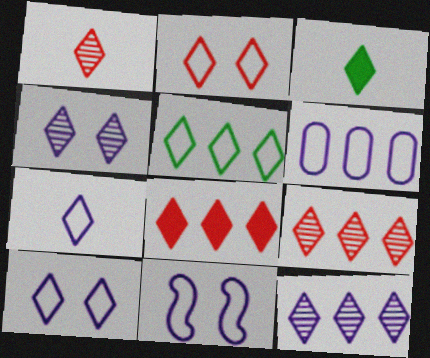[[1, 2, 8], 
[1, 3, 7], 
[2, 3, 12], 
[2, 5, 7], 
[3, 9, 10], 
[5, 8, 12], 
[6, 7, 11]]